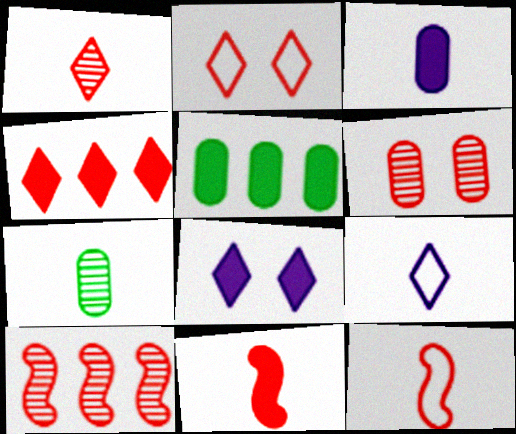[[1, 2, 4], 
[1, 6, 10], 
[4, 6, 12], 
[5, 8, 11], 
[7, 9, 11]]